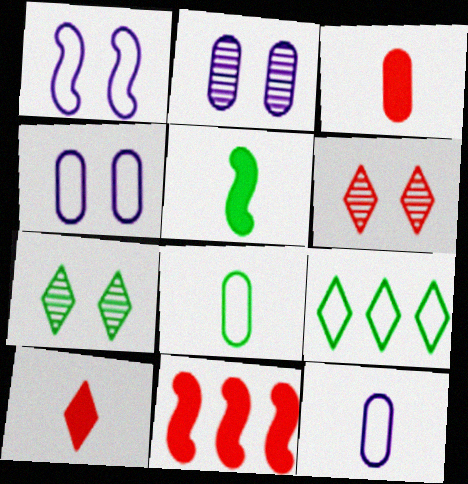[[7, 11, 12]]